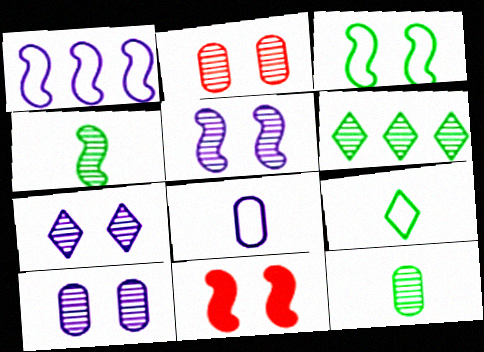[[1, 4, 11], 
[3, 5, 11], 
[5, 7, 10], 
[6, 8, 11]]